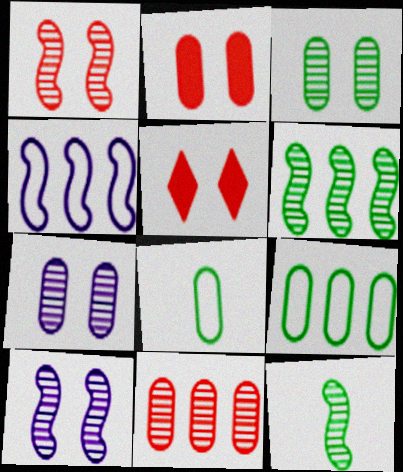[]